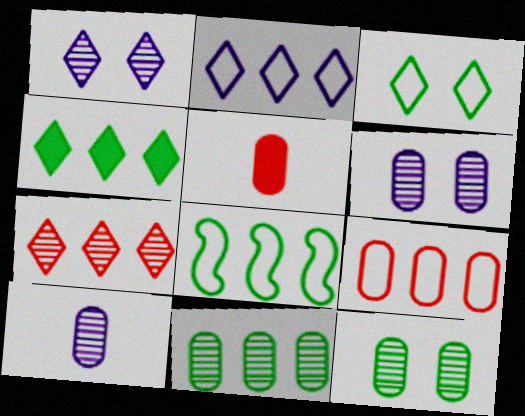[[1, 5, 8], 
[2, 4, 7], 
[2, 8, 9], 
[4, 8, 11]]